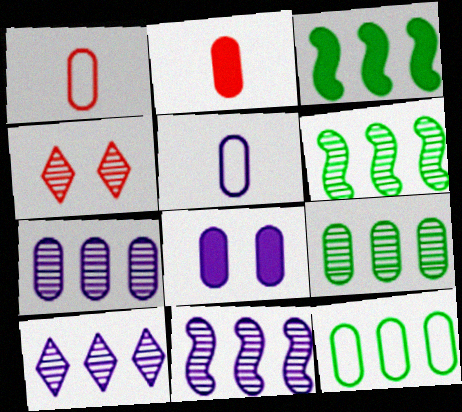[[1, 8, 9], 
[3, 4, 5], 
[5, 7, 8], 
[7, 10, 11]]